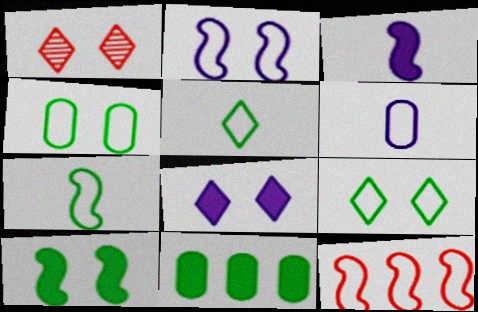[[1, 8, 9], 
[2, 7, 12], 
[6, 9, 12]]